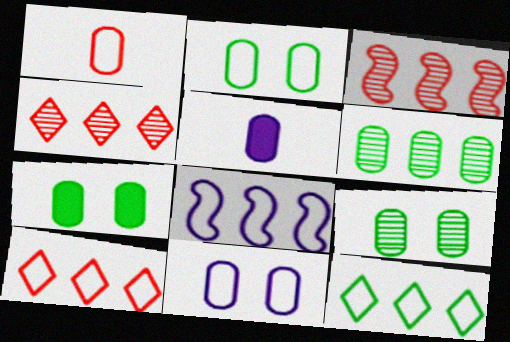[[2, 7, 9]]